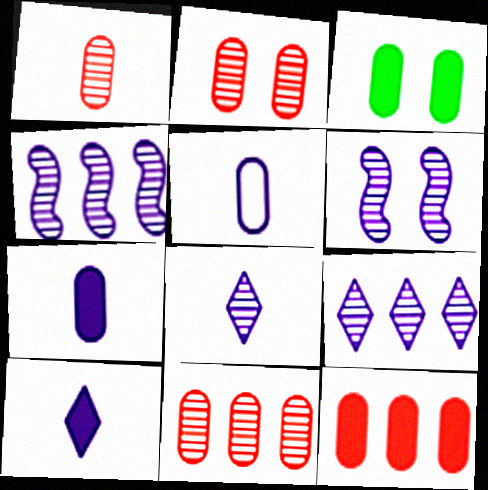[[1, 2, 11], 
[3, 5, 11], 
[3, 7, 12]]